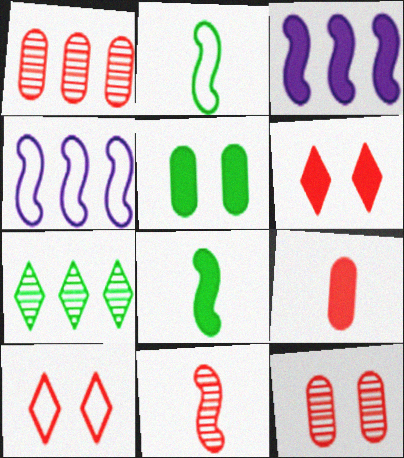[[2, 5, 7]]